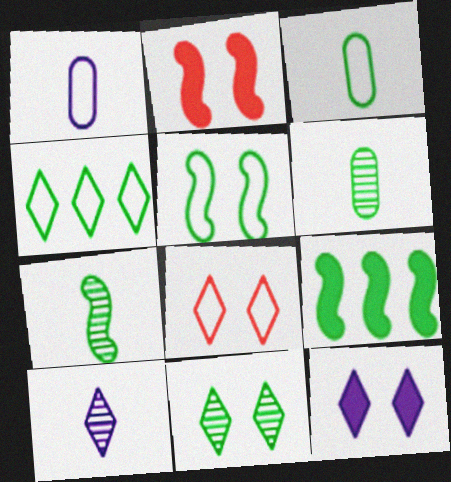[[3, 4, 5], 
[3, 9, 11], 
[5, 7, 9], 
[8, 11, 12]]